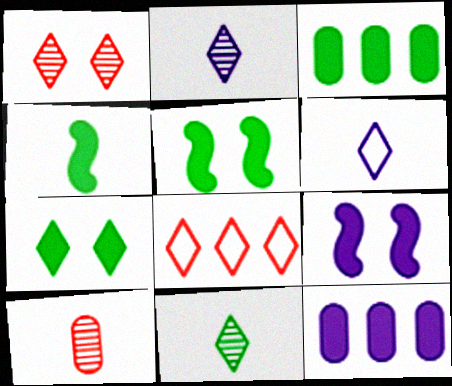[[2, 7, 8], 
[3, 4, 7], 
[4, 6, 10]]